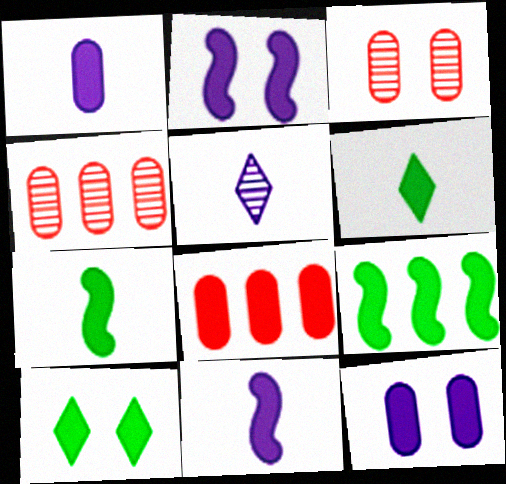[[2, 6, 8], 
[8, 10, 11]]